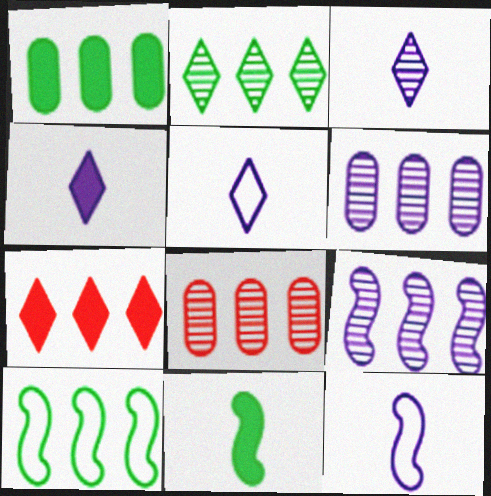[[1, 2, 10], 
[2, 8, 9], 
[3, 4, 5], 
[6, 7, 10]]